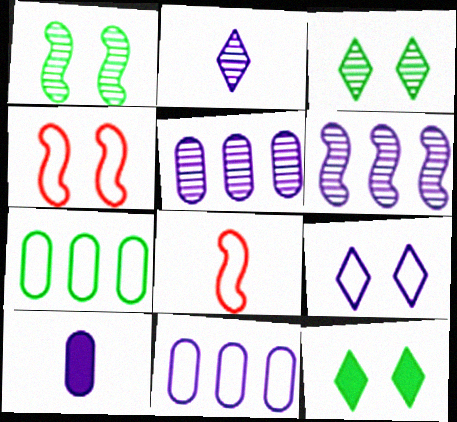[[5, 8, 12], 
[6, 9, 10], 
[7, 8, 9]]